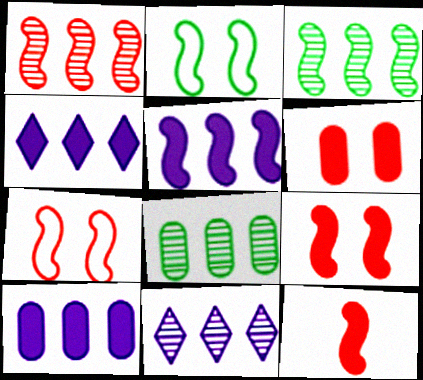[[1, 7, 12], 
[1, 8, 11], 
[4, 5, 10]]